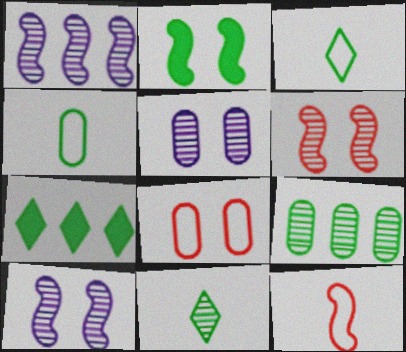[[1, 2, 12], 
[2, 3, 9], 
[5, 7, 12]]